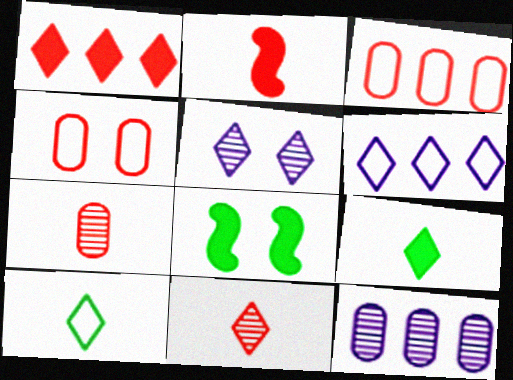[[1, 5, 10], 
[4, 5, 8], 
[6, 7, 8]]